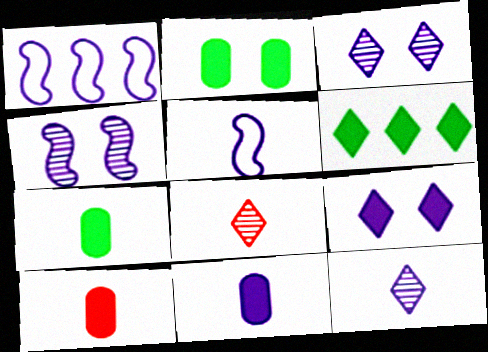[[1, 2, 8], 
[1, 3, 11], 
[5, 7, 8], 
[5, 11, 12], 
[7, 10, 11]]